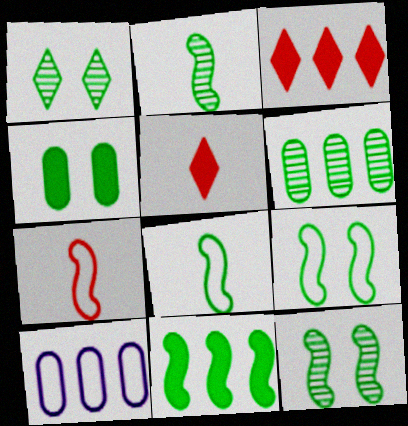[[1, 2, 6], 
[1, 4, 9], 
[2, 9, 11], 
[5, 10, 12], 
[8, 11, 12]]